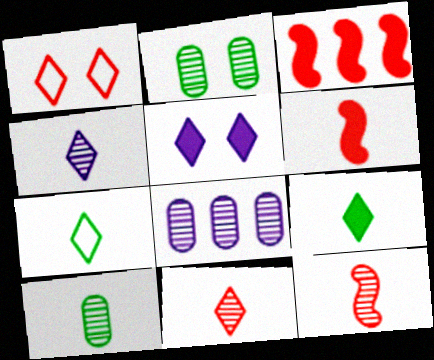[[4, 10, 12]]